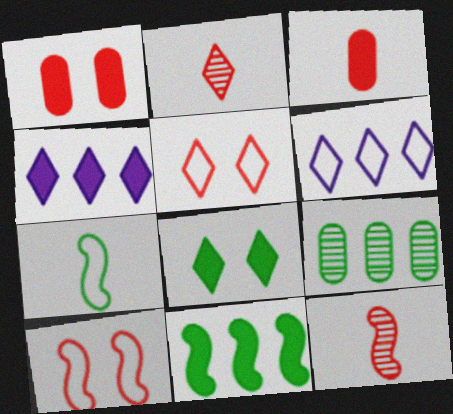[[2, 6, 8], 
[7, 8, 9]]